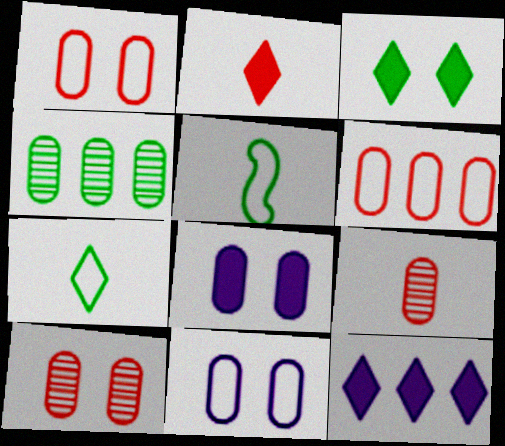[[2, 3, 12], 
[3, 4, 5], 
[5, 10, 12]]